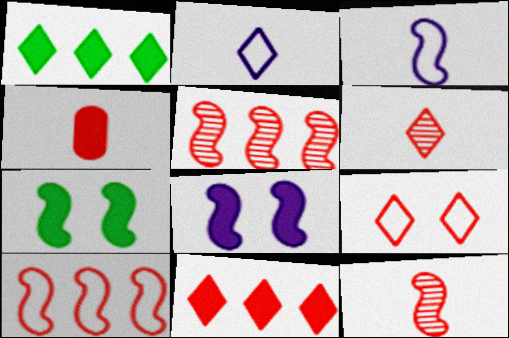[[1, 4, 8], 
[3, 5, 7], 
[4, 5, 9], 
[6, 9, 11]]